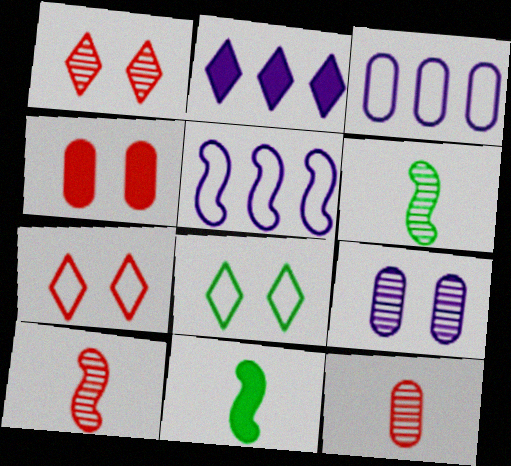[[1, 3, 11], 
[2, 4, 11]]